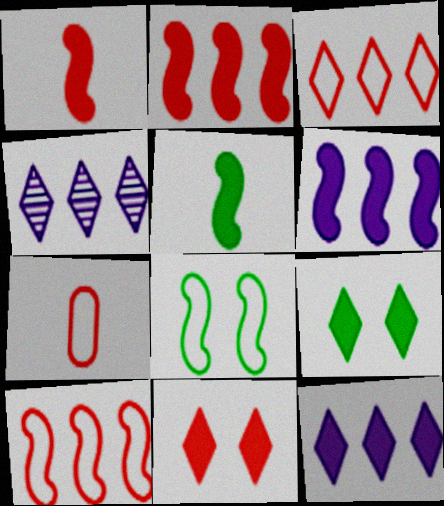[]